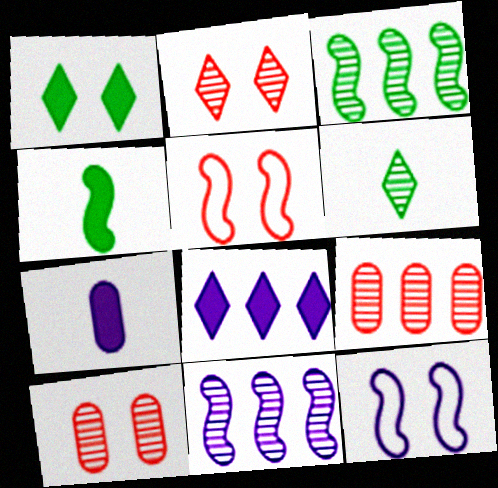[[1, 10, 12], 
[4, 5, 11], 
[6, 10, 11]]